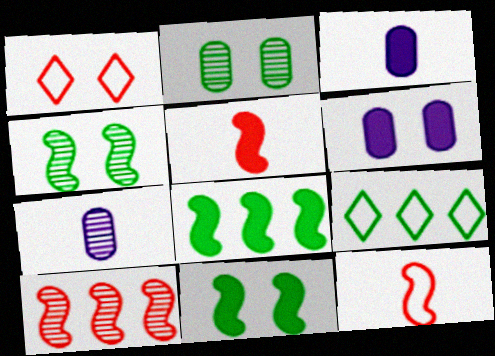[[1, 4, 6], 
[1, 7, 8]]